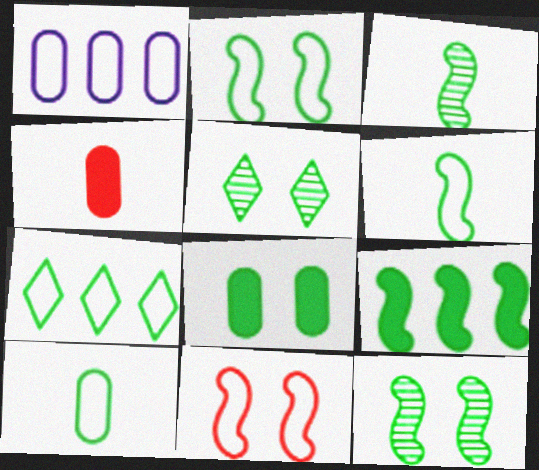[[2, 3, 9], 
[2, 5, 8], 
[2, 7, 10], 
[3, 7, 8], 
[5, 9, 10], 
[6, 9, 12]]